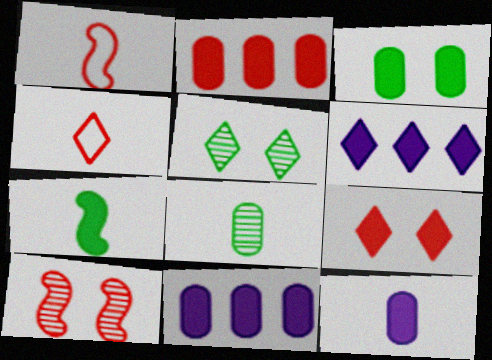[[1, 5, 11], 
[2, 3, 12], 
[2, 4, 10], 
[4, 5, 6], 
[7, 9, 11]]